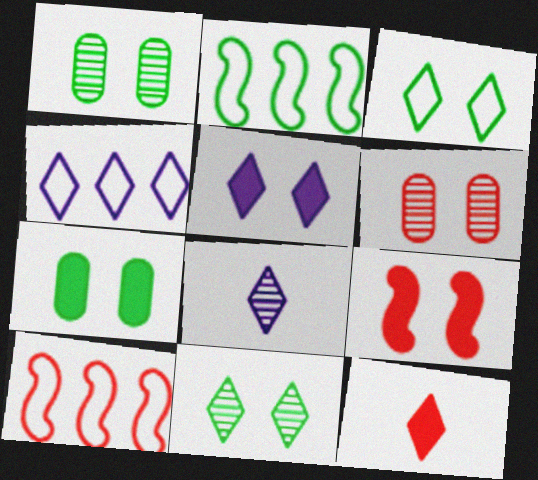[[4, 5, 8], 
[4, 11, 12], 
[5, 7, 9], 
[6, 10, 12], 
[7, 8, 10]]